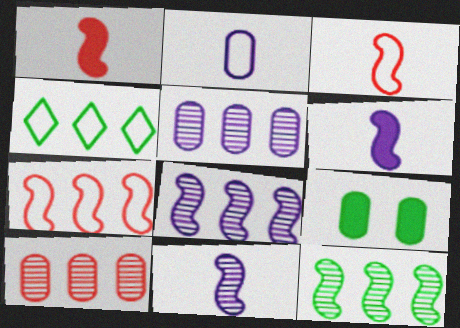[[2, 9, 10]]